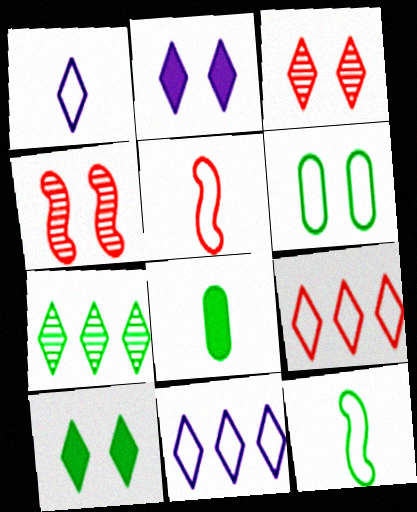[[2, 4, 6], 
[4, 8, 11], 
[5, 6, 11]]